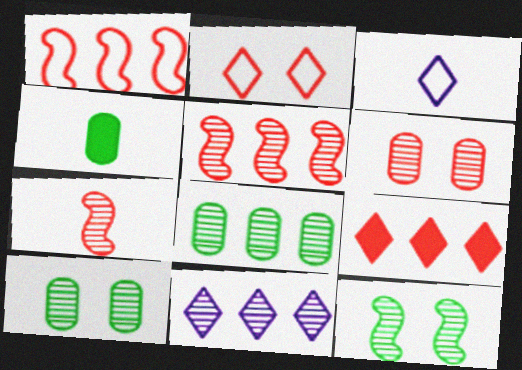[[3, 4, 7], 
[5, 8, 11], 
[7, 10, 11]]